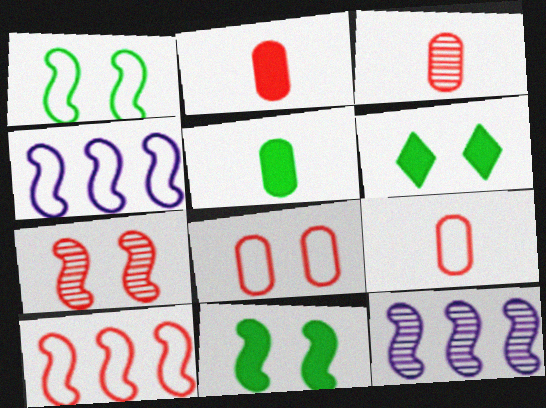[[2, 3, 9], 
[3, 4, 6], 
[6, 9, 12]]